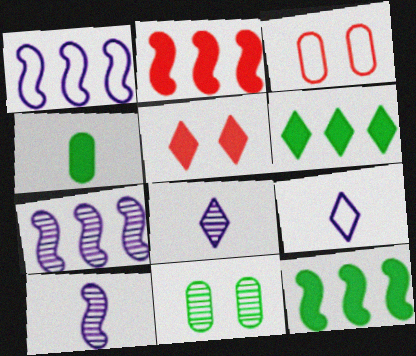[[2, 9, 11], 
[3, 6, 10], 
[3, 8, 12]]